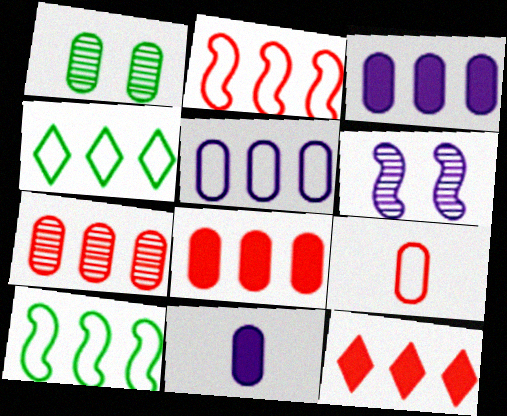[[1, 3, 9], 
[2, 4, 5], 
[2, 7, 12]]